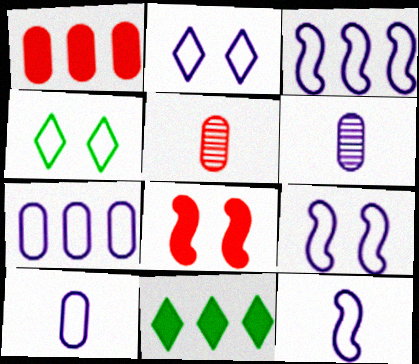[[2, 3, 10], 
[2, 7, 12], 
[3, 9, 12], 
[5, 9, 11]]